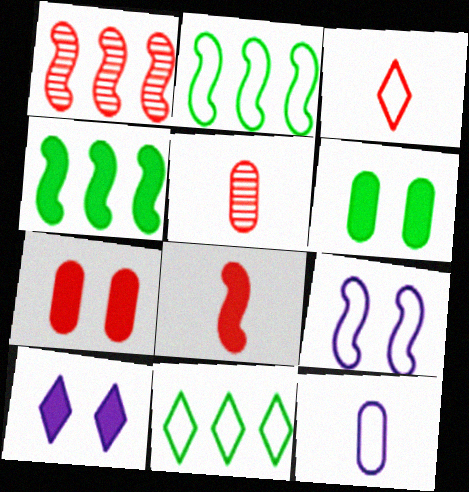[[1, 3, 7], 
[2, 5, 10], 
[3, 5, 8]]